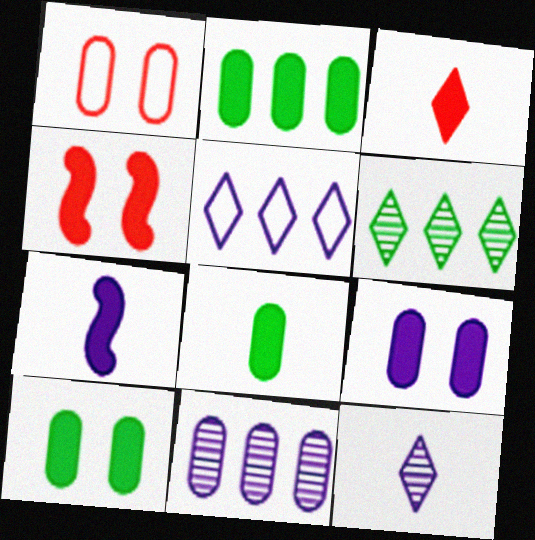[[1, 6, 7], 
[1, 8, 11], 
[2, 8, 10], 
[3, 7, 8]]